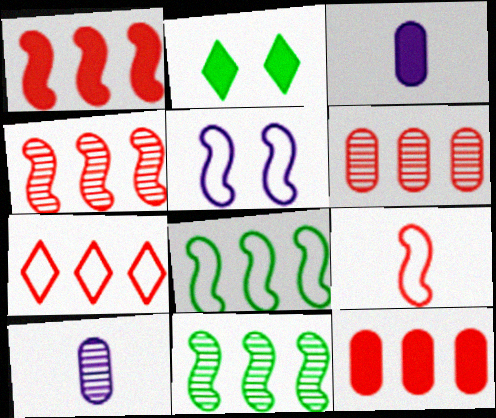[[1, 2, 3], 
[1, 6, 7], 
[4, 7, 12], 
[5, 8, 9]]